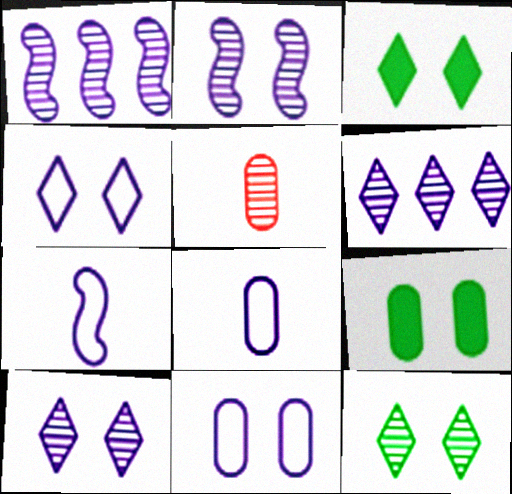[[1, 5, 12]]